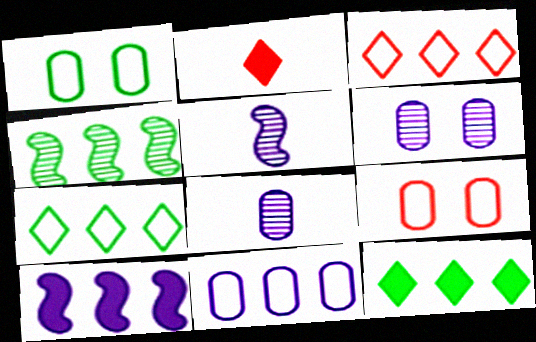[[5, 9, 12]]